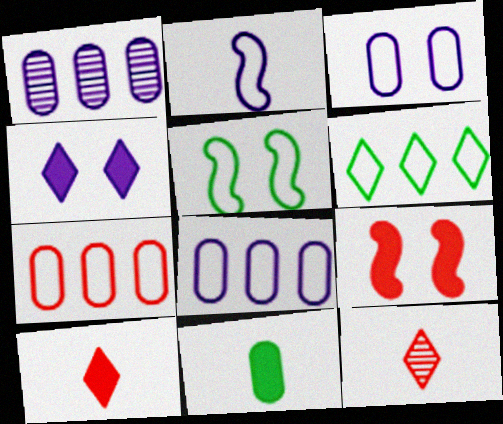[[1, 2, 4], 
[1, 5, 10], 
[2, 11, 12], 
[4, 6, 12], 
[7, 9, 12]]